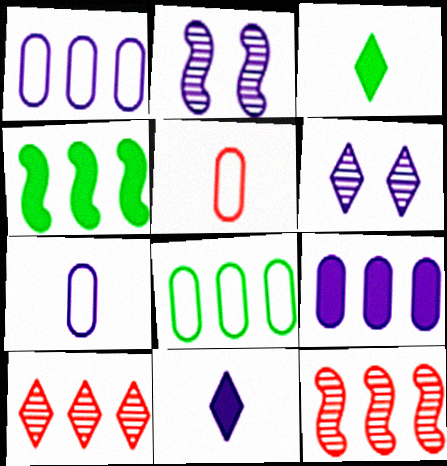[[1, 2, 11], 
[1, 4, 10], 
[4, 5, 6]]